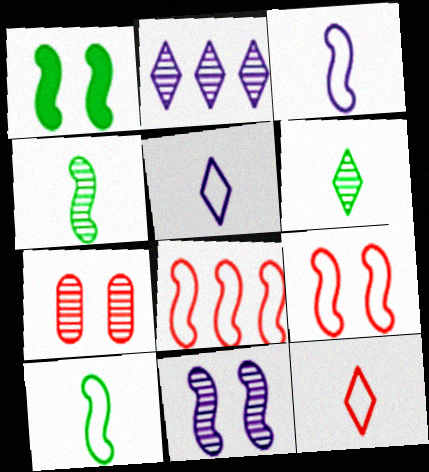[[1, 9, 11], 
[2, 4, 7]]